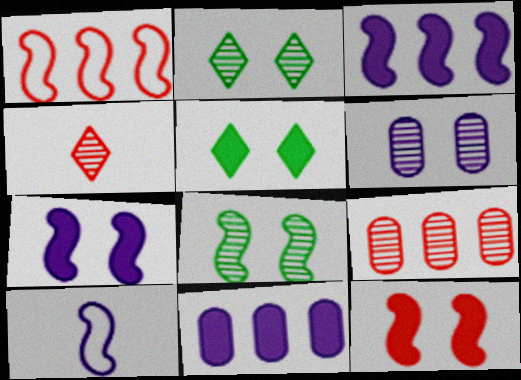[[5, 9, 10]]